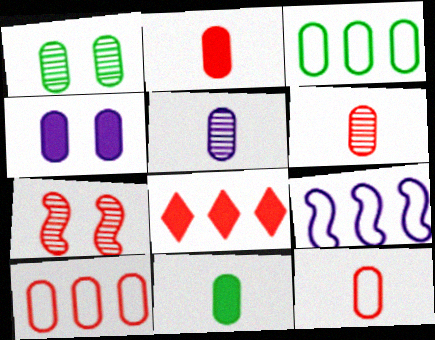[[1, 3, 11], 
[2, 6, 12], 
[3, 4, 6], 
[5, 11, 12], 
[7, 8, 12]]